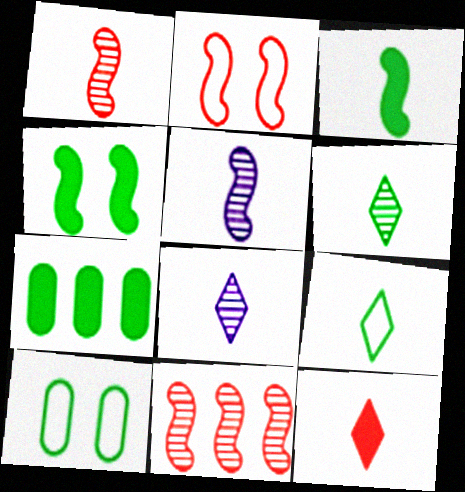[[2, 7, 8], 
[8, 9, 12]]